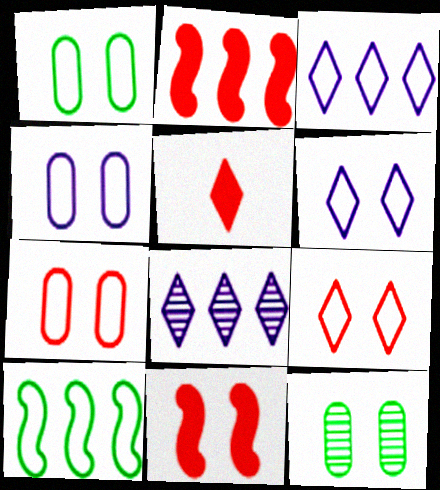[[1, 4, 7], 
[6, 11, 12]]